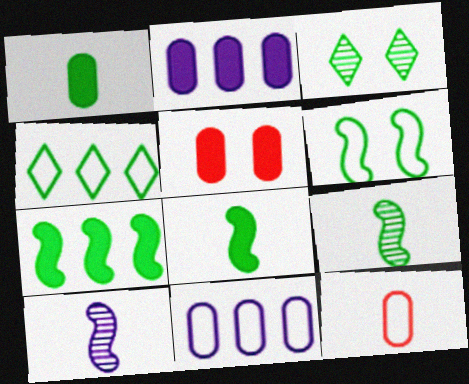[[1, 2, 5], 
[4, 5, 10], 
[6, 7, 9]]